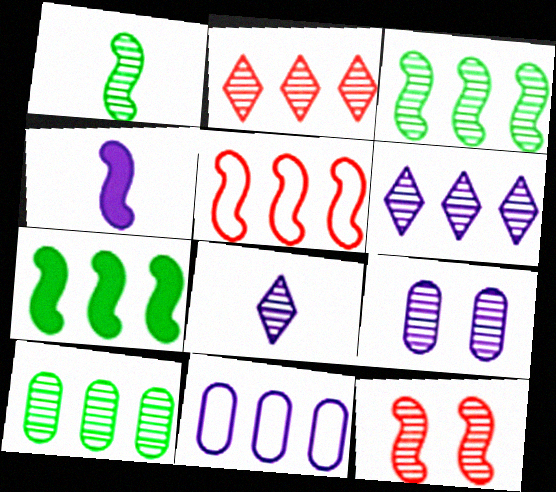[[1, 2, 9], 
[2, 7, 11], 
[8, 10, 12]]